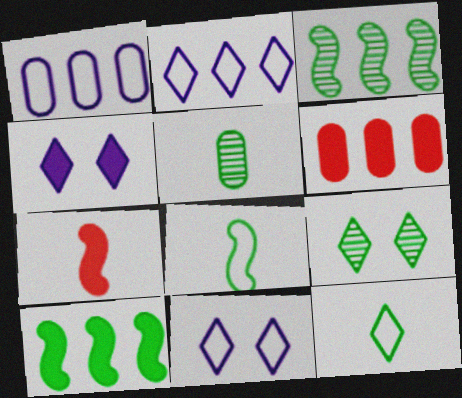[[1, 7, 9], 
[2, 3, 6], 
[3, 5, 9]]